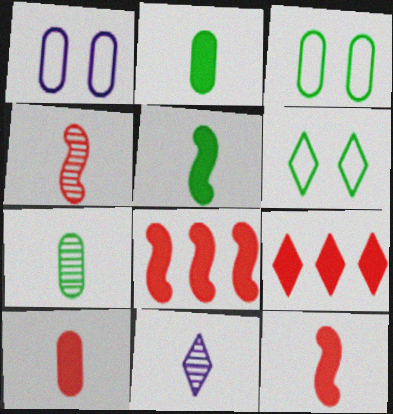[[3, 8, 11], 
[4, 7, 11], 
[6, 9, 11]]